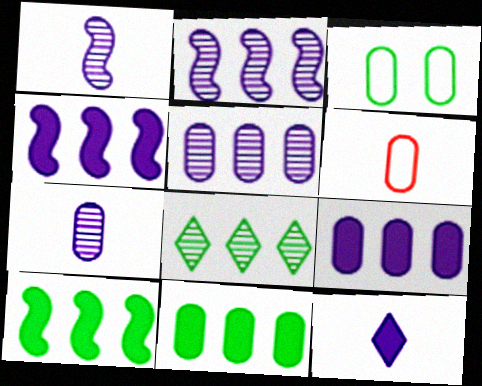[]